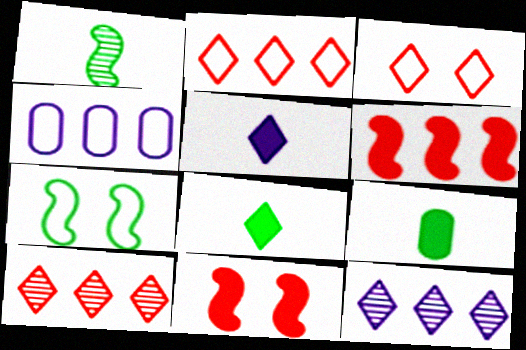[[3, 8, 12]]